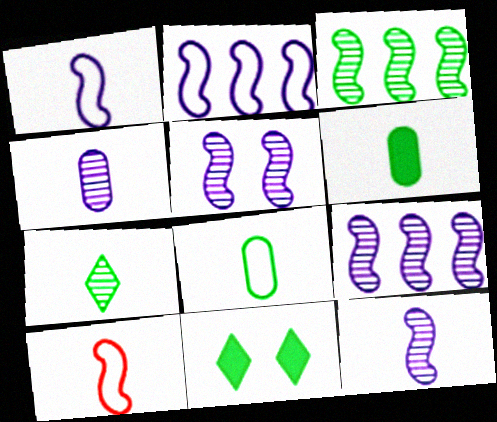[[3, 8, 11], 
[5, 9, 12]]